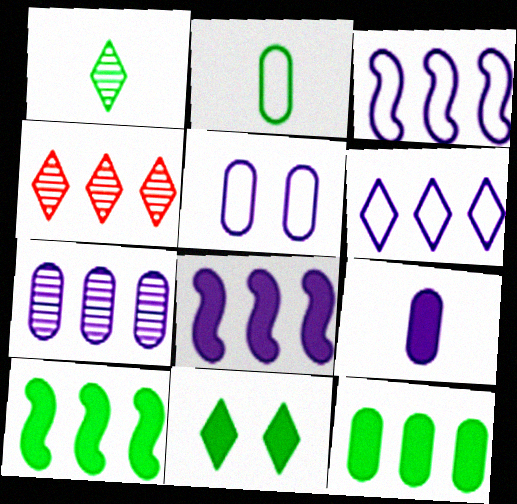[[3, 4, 12], 
[5, 7, 9], 
[6, 7, 8]]